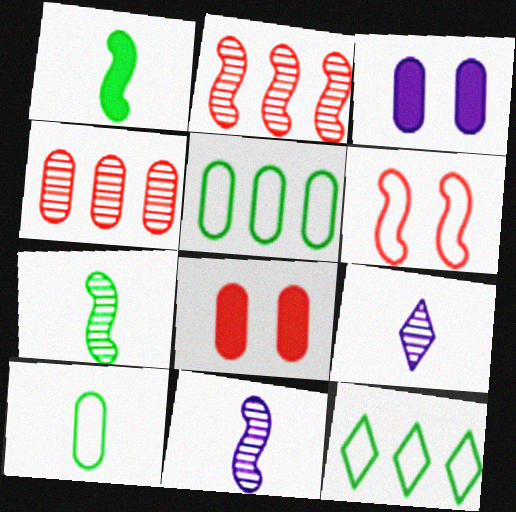[[3, 4, 10], 
[8, 11, 12]]